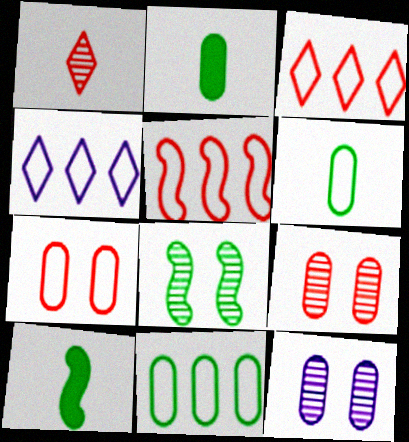[[3, 10, 12], 
[4, 5, 11], 
[4, 9, 10]]